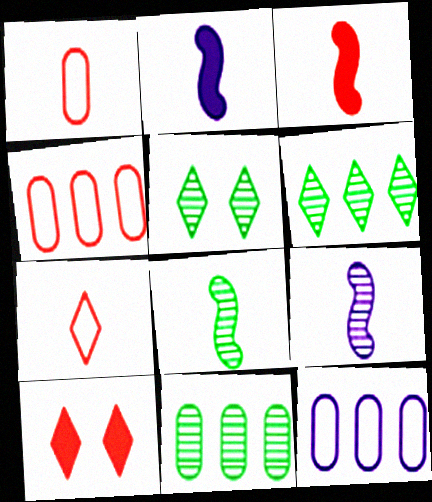[[2, 4, 5], 
[3, 5, 12], 
[5, 8, 11], 
[8, 10, 12]]